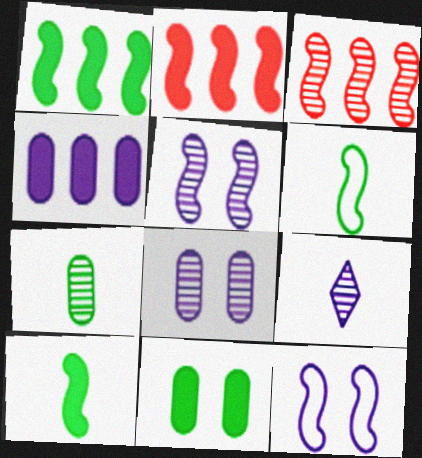[[2, 5, 6], 
[3, 10, 12], 
[4, 9, 12]]